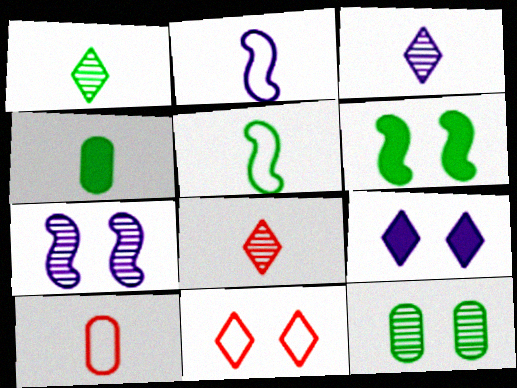[[1, 3, 8], 
[1, 4, 5], 
[2, 4, 8]]